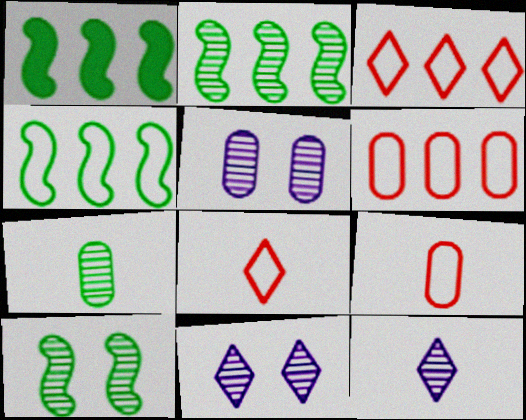[[1, 2, 4], 
[1, 5, 8], 
[1, 9, 11]]